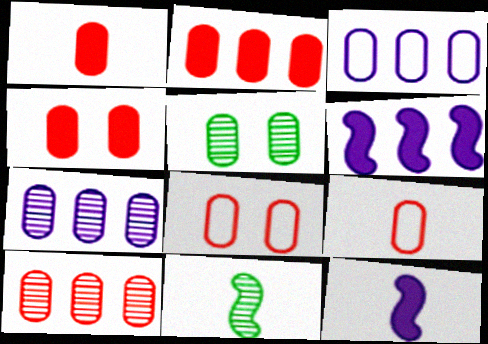[[1, 2, 4], 
[1, 3, 5], 
[1, 8, 10], 
[4, 9, 10]]